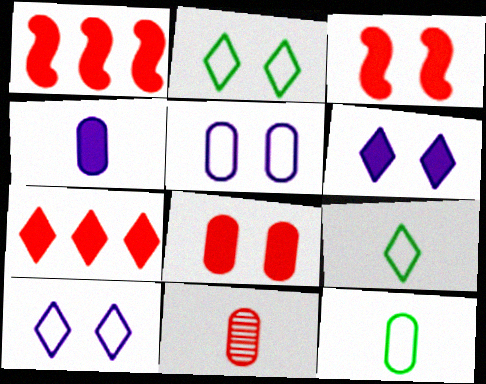[[4, 11, 12]]